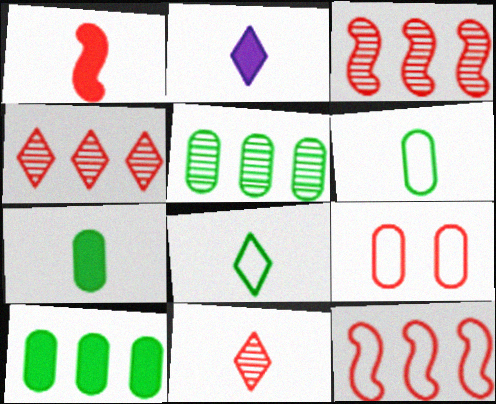[[1, 2, 7], 
[1, 4, 9], 
[2, 8, 11]]